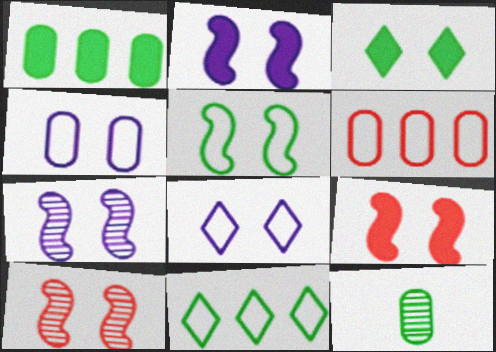[[2, 5, 10], 
[3, 4, 10], 
[5, 7, 9]]